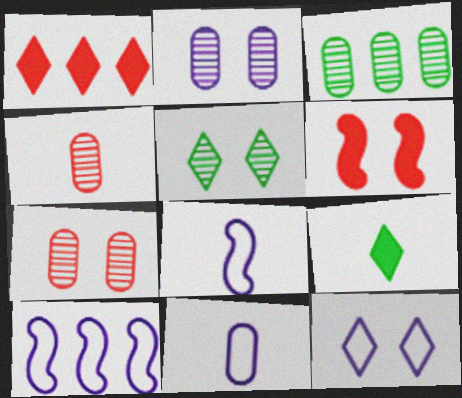[[1, 3, 10], 
[2, 3, 4], 
[4, 8, 9], 
[7, 9, 10], 
[10, 11, 12]]